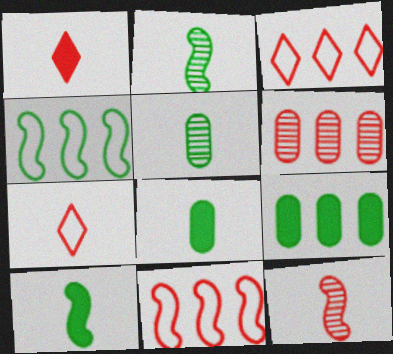[]